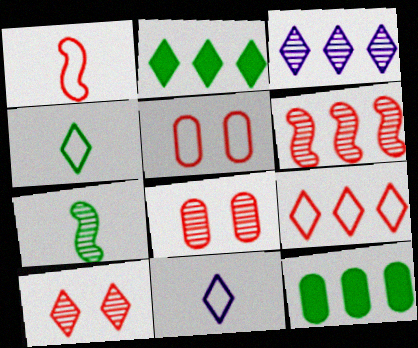[[1, 5, 9], 
[2, 3, 9], 
[2, 10, 11], 
[3, 7, 8]]